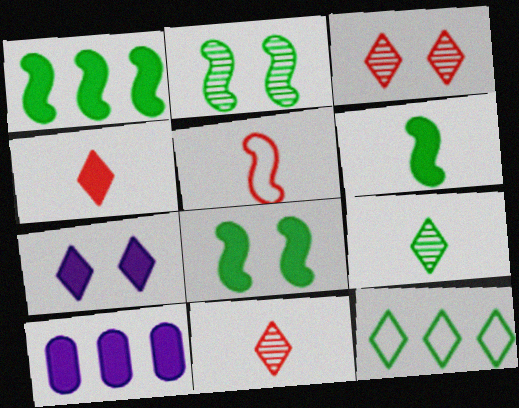[[1, 6, 8], 
[4, 8, 10], 
[7, 11, 12]]